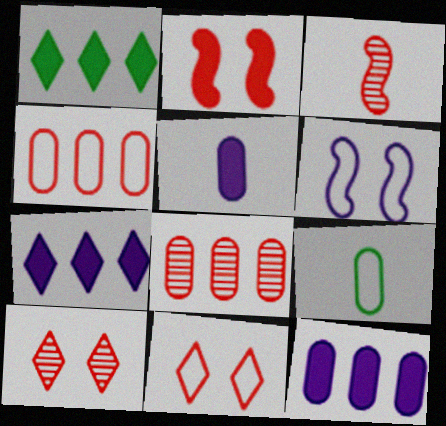[[1, 2, 5], 
[3, 8, 10]]